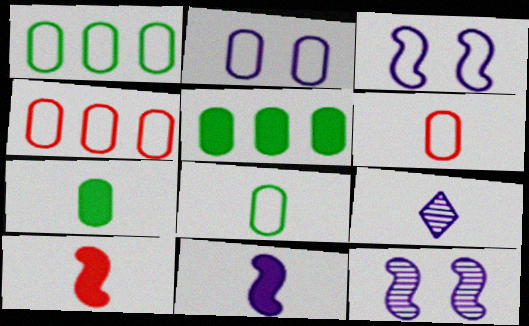[[1, 2, 6], 
[2, 4, 8], 
[8, 9, 10]]